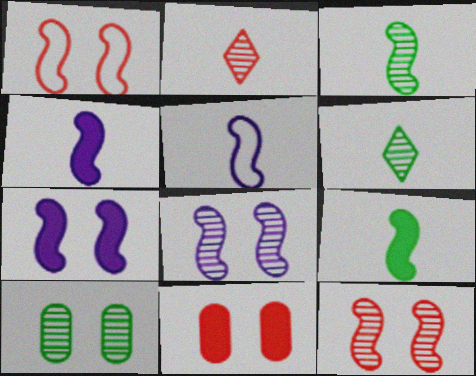[]